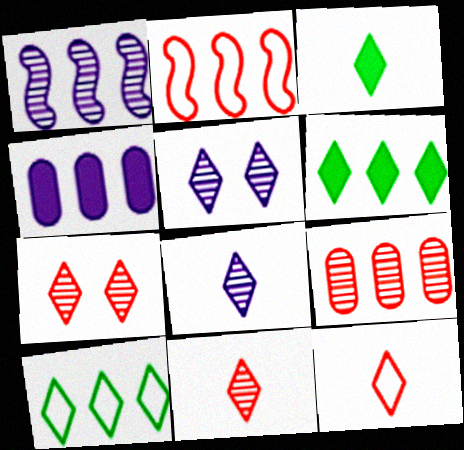[[3, 8, 12], 
[5, 6, 12]]